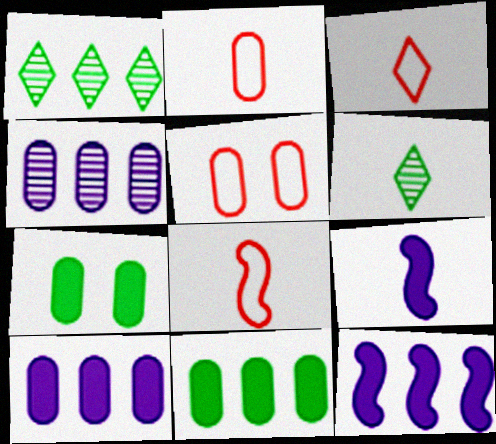[[1, 5, 9], 
[2, 3, 8], 
[2, 4, 7], 
[2, 6, 9], 
[5, 6, 12]]